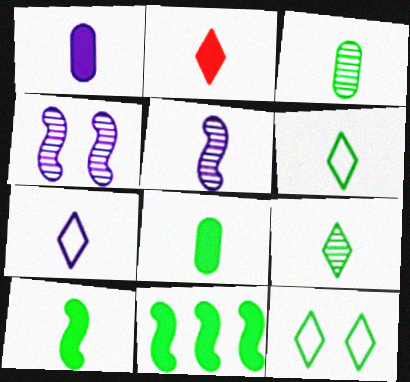[[1, 2, 10], 
[1, 5, 7], 
[2, 7, 9], 
[3, 6, 10], 
[3, 11, 12]]